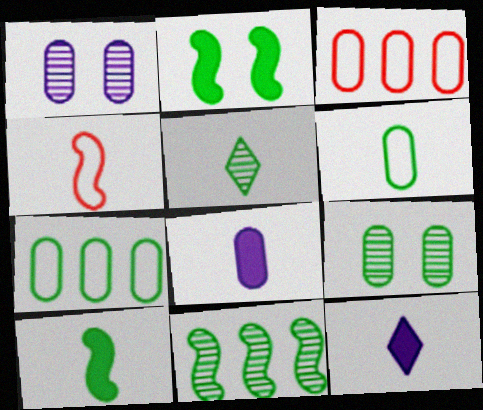[[2, 5, 7], 
[3, 8, 9], 
[4, 5, 8], 
[5, 6, 10], 
[5, 9, 11]]